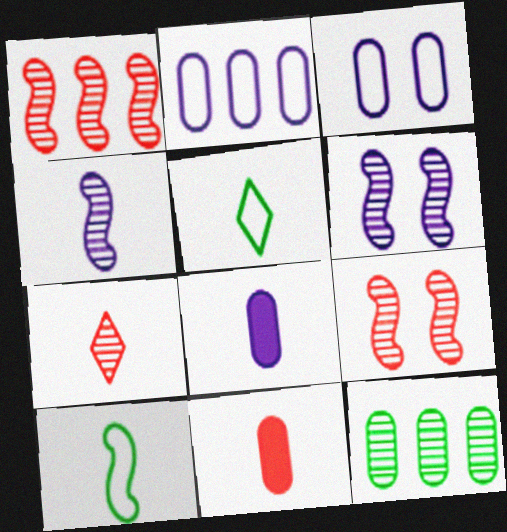[[3, 11, 12], 
[4, 5, 11], 
[6, 7, 12], 
[7, 8, 10]]